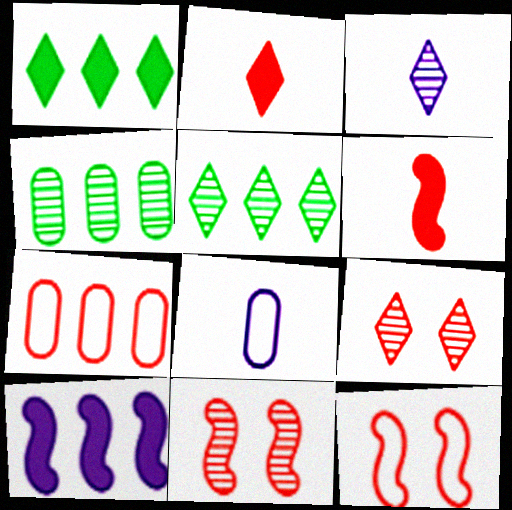[[1, 8, 11], 
[2, 7, 11], 
[3, 4, 11], 
[3, 5, 9], 
[5, 7, 10], 
[6, 7, 9]]